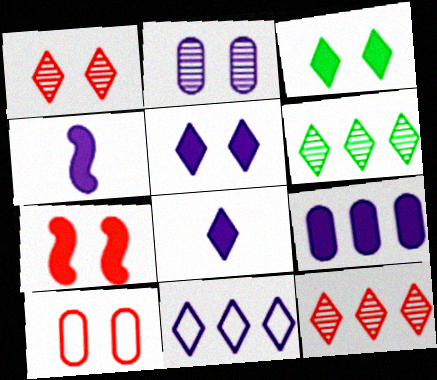[[1, 7, 10], 
[2, 4, 11], 
[4, 5, 9], 
[4, 6, 10]]